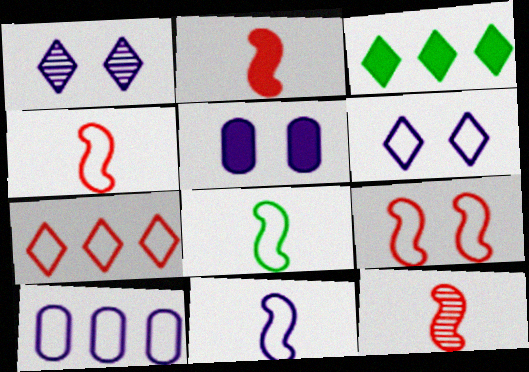[[2, 3, 5], 
[2, 4, 12], 
[4, 8, 11], 
[6, 10, 11]]